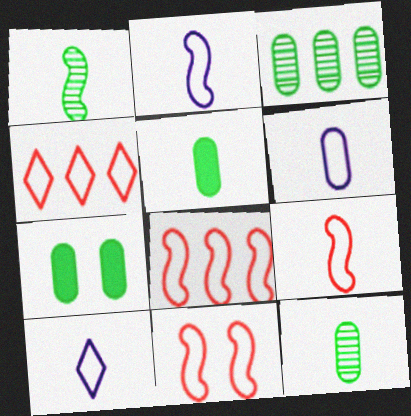[[2, 6, 10], 
[8, 9, 11]]